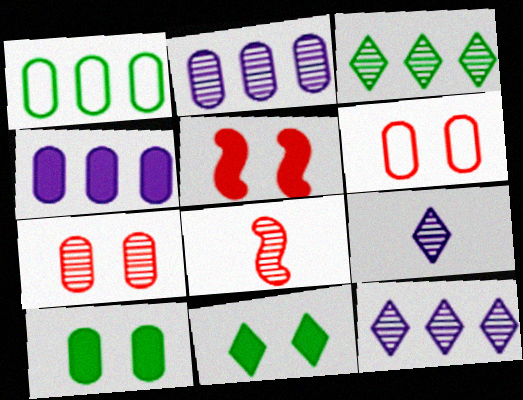[[1, 5, 9]]